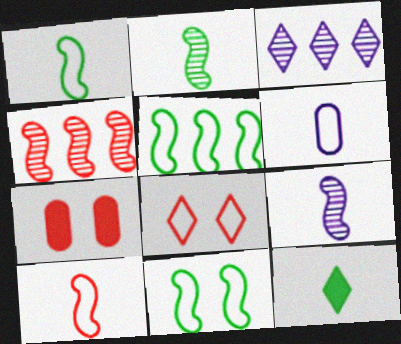[[1, 3, 7], 
[1, 5, 11], 
[3, 8, 12], 
[5, 6, 8]]